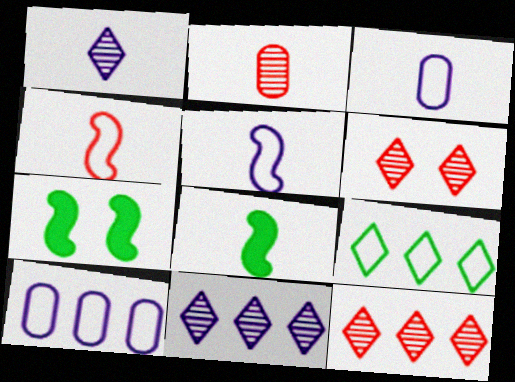[[3, 7, 12], 
[6, 8, 10]]